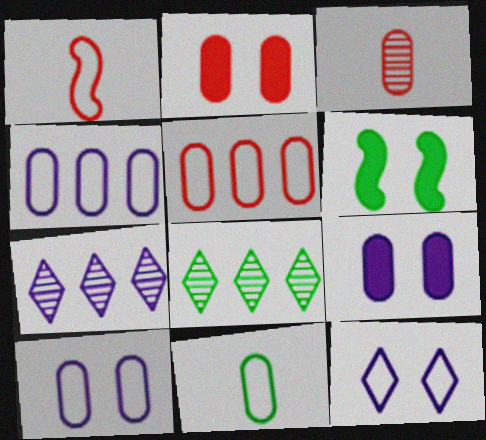[[1, 8, 9], 
[2, 3, 5], 
[5, 10, 11], 
[6, 8, 11]]